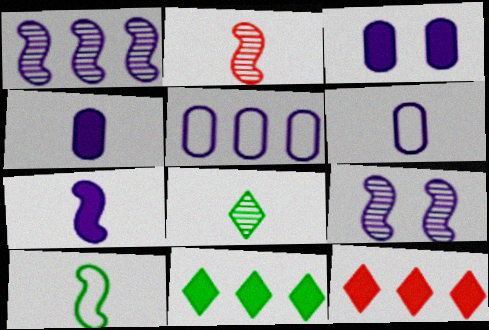[[2, 7, 10]]